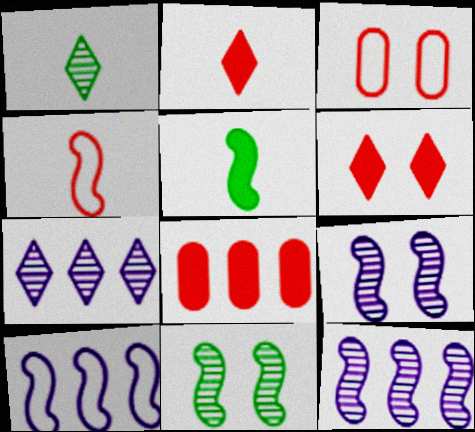[[3, 5, 7]]